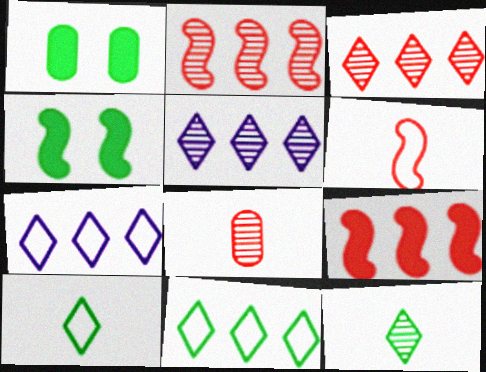[[1, 5, 6], 
[4, 7, 8]]